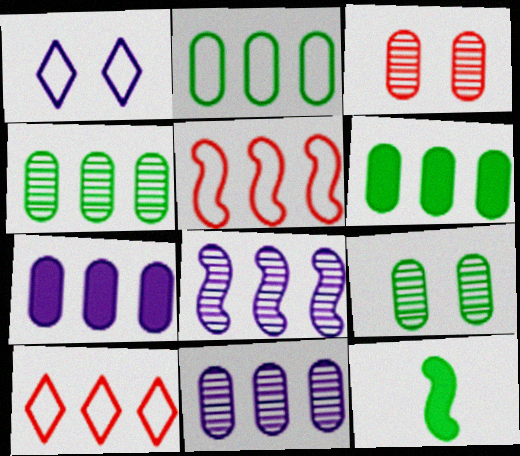[[2, 4, 6], 
[6, 8, 10]]